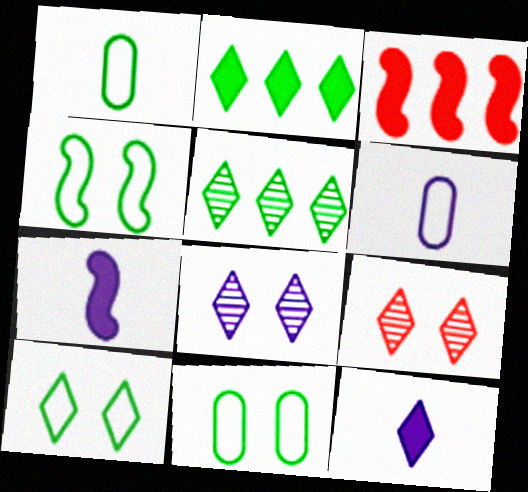[[1, 3, 8], 
[4, 10, 11]]